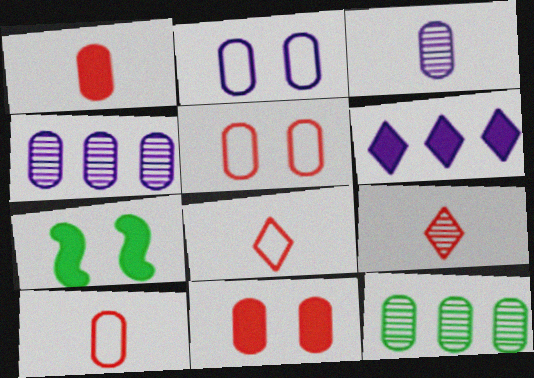[[1, 2, 12], 
[1, 6, 7], 
[4, 7, 8]]